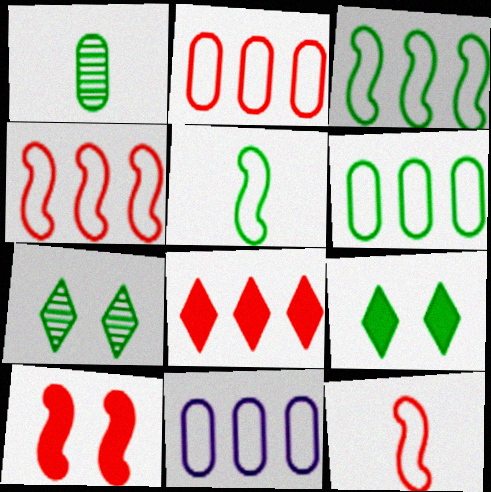[[1, 3, 9], 
[2, 6, 11]]